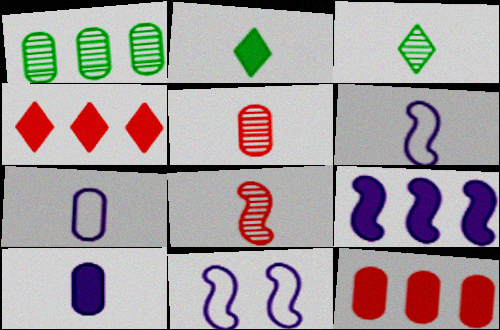[[2, 5, 6], 
[2, 7, 8], 
[3, 11, 12]]